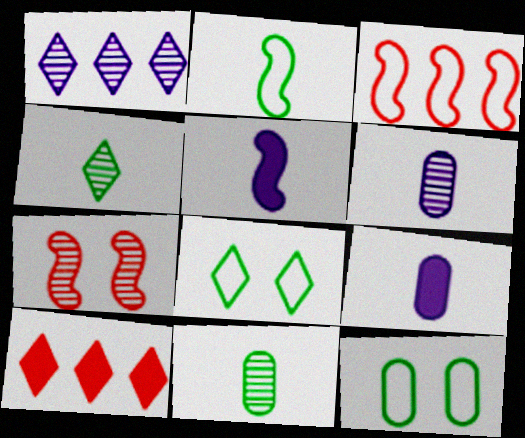[[1, 7, 11]]